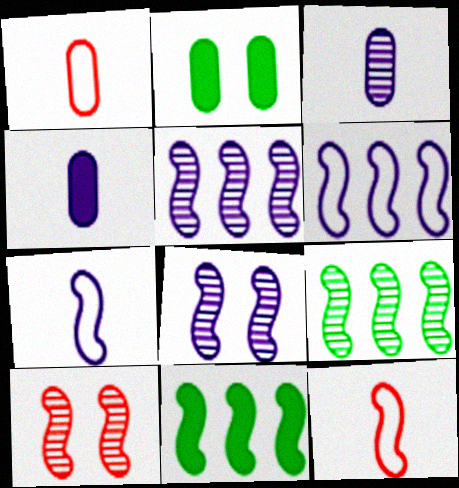[[7, 10, 11], 
[8, 11, 12]]